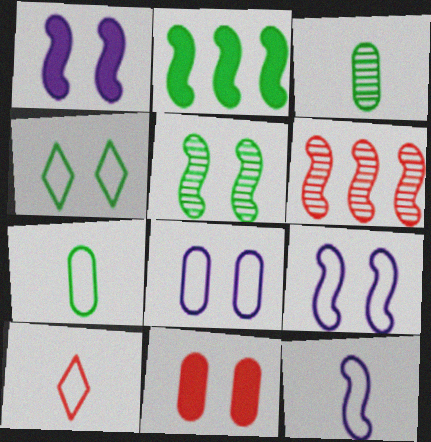[[2, 3, 4], 
[6, 10, 11], 
[7, 10, 12]]